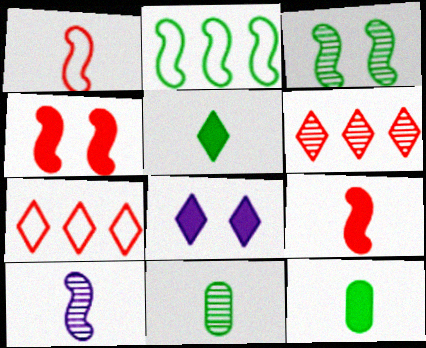[[2, 4, 10]]